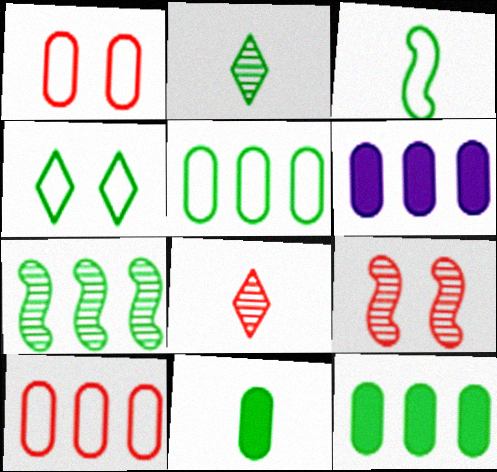[[2, 3, 11], 
[3, 4, 5], 
[4, 7, 11]]